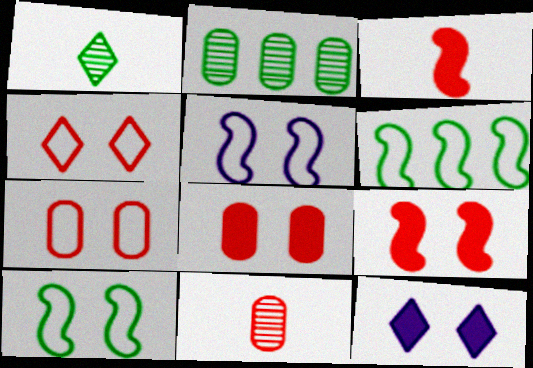[[6, 11, 12]]